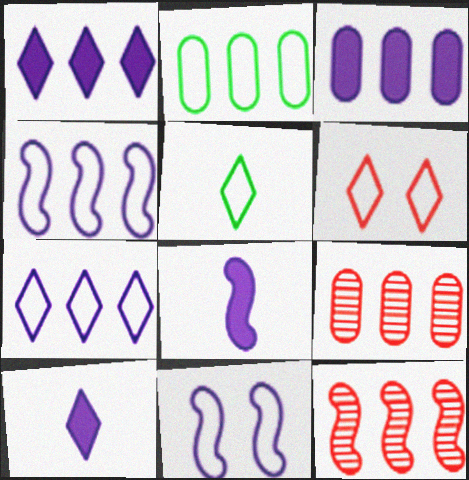[[1, 2, 12], 
[2, 3, 9], 
[5, 6, 7]]